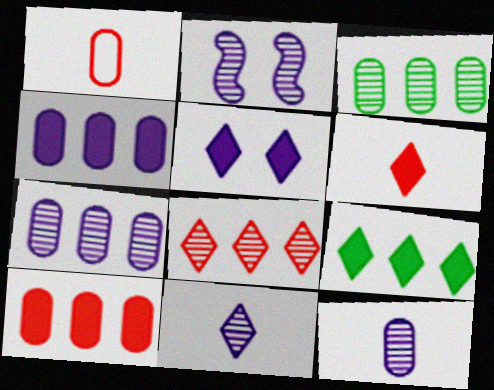[[1, 2, 9], 
[2, 7, 11], 
[5, 6, 9]]